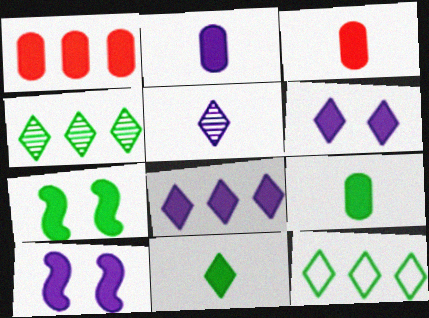[[1, 10, 11], 
[2, 3, 9], 
[2, 8, 10], 
[3, 7, 8]]